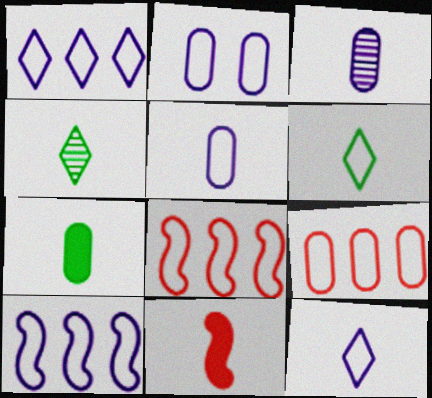[[2, 6, 8], 
[2, 10, 12], 
[3, 6, 11], 
[4, 5, 11]]